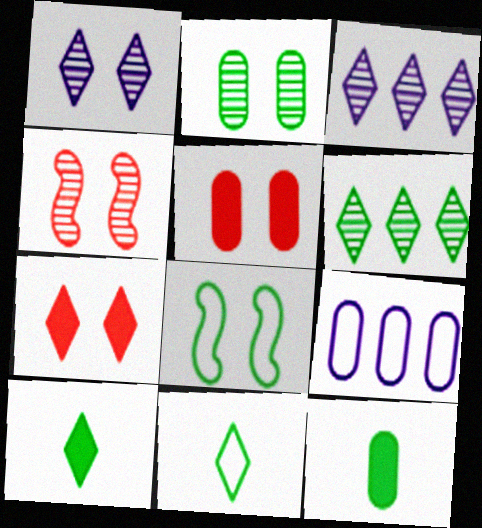[[1, 2, 4], 
[1, 5, 8], 
[3, 7, 11], 
[4, 9, 10], 
[6, 8, 12]]